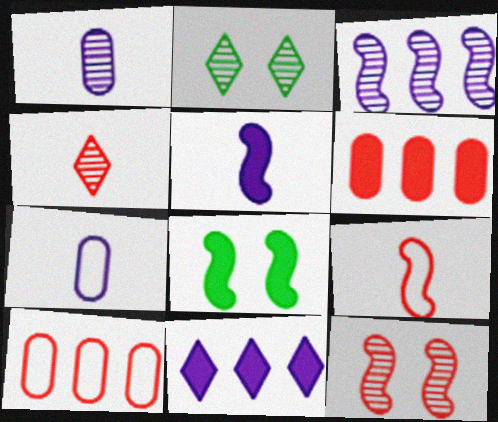[[2, 5, 10], 
[3, 8, 9]]